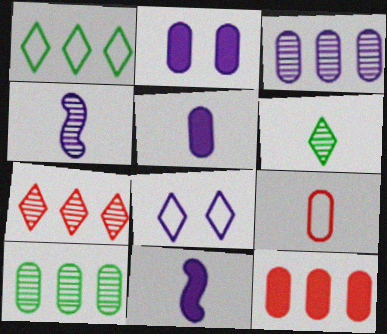[[2, 9, 10], 
[3, 8, 11], 
[6, 9, 11]]